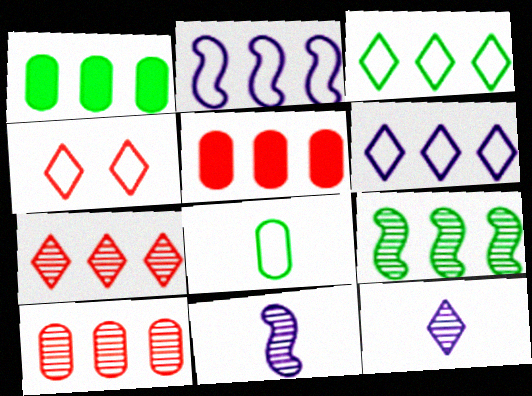[[1, 2, 7], 
[1, 3, 9], 
[1, 4, 11], 
[2, 4, 8], 
[5, 6, 9]]